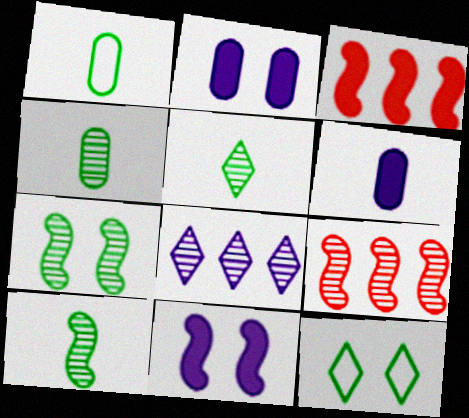[[4, 5, 10], 
[6, 9, 12]]